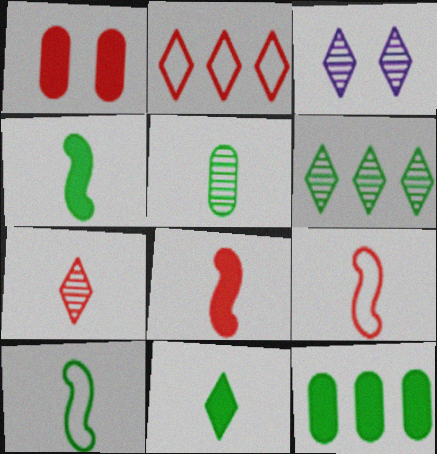[[2, 3, 11], 
[3, 6, 7], 
[3, 9, 12], 
[5, 10, 11]]